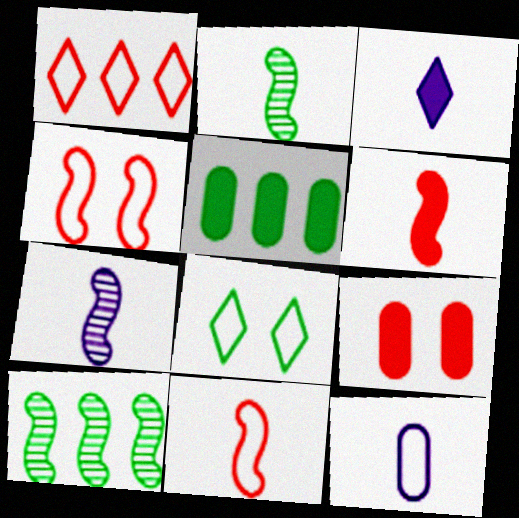[[2, 5, 8], 
[3, 7, 12]]